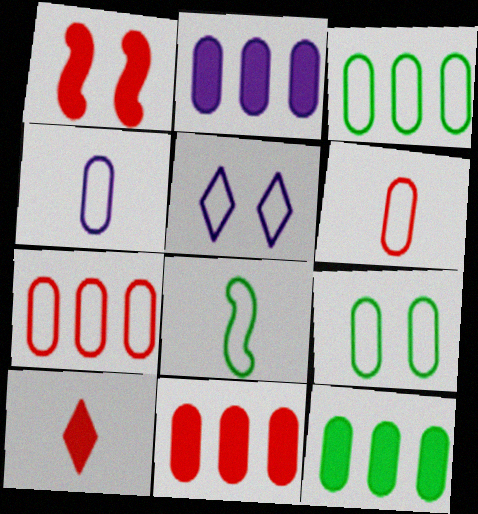[[1, 10, 11], 
[2, 11, 12], 
[4, 7, 9], 
[5, 7, 8]]